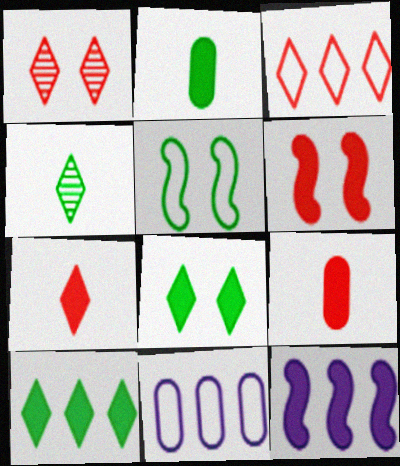[[1, 3, 7], 
[4, 6, 11], 
[8, 9, 12]]